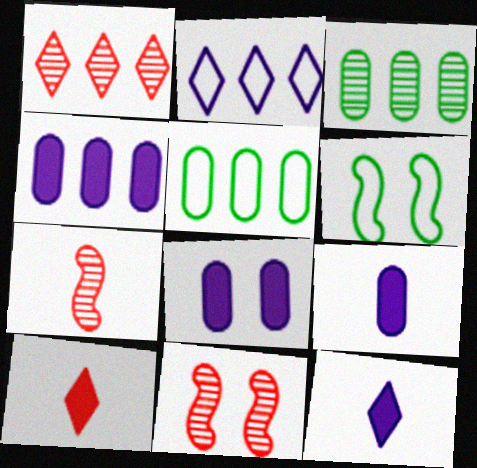[[1, 6, 9], 
[4, 8, 9], 
[5, 11, 12]]